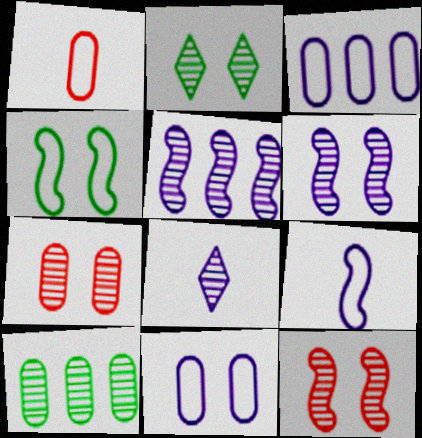[[2, 6, 7], 
[8, 10, 12]]